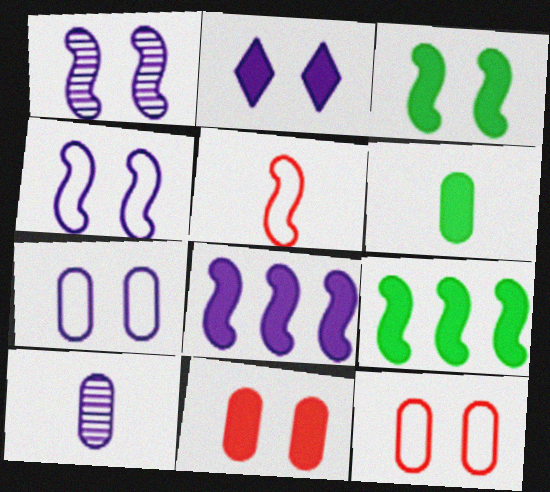[[1, 2, 7], 
[1, 5, 9], 
[2, 3, 11]]